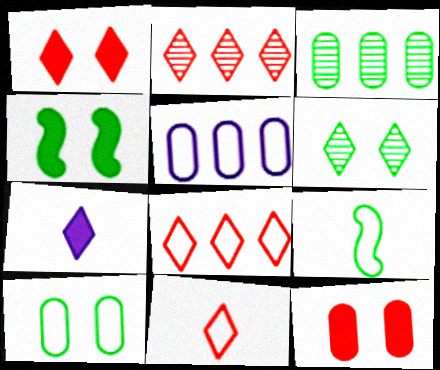[[1, 2, 11], 
[4, 6, 10], 
[6, 7, 8]]